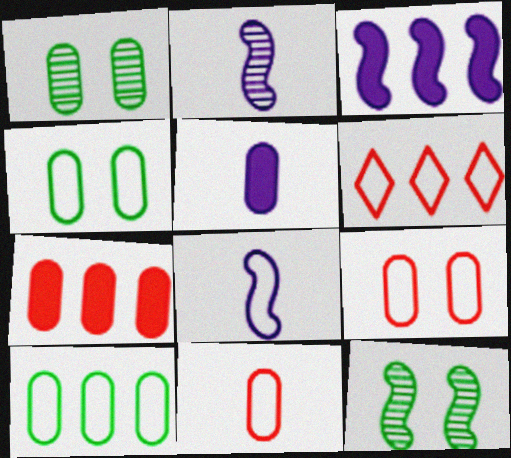[[4, 6, 8], 
[5, 6, 12]]